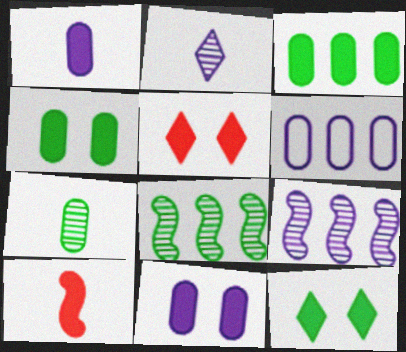[]